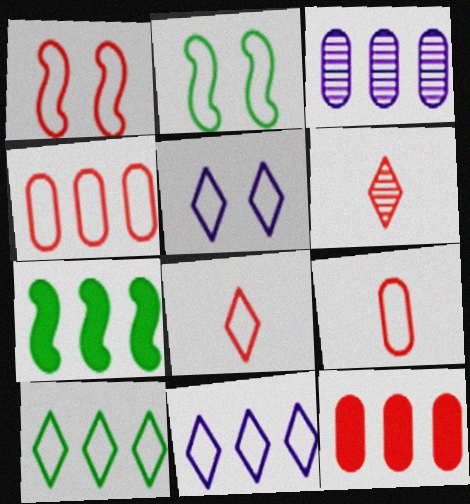[[1, 4, 8], 
[1, 6, 12], 
[2, 9, 11], 
[5, 8, 10]]